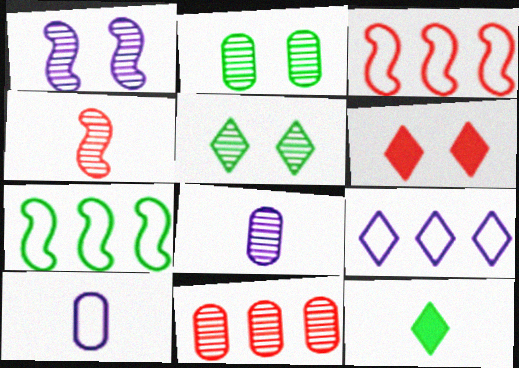[[2, 7, 12], 
[2, 8, 11], 
[4, 10, 12], 
[6, 7, 8]]